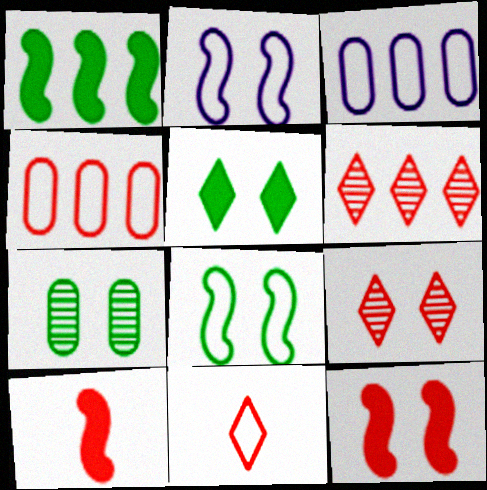[[1, 3, 6], 
[3, 8, 11], 
[4, 9, 10], 
[5, 7, 8]]